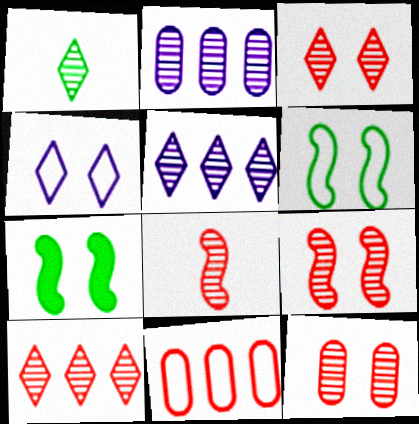[[1, 2, 9], 
[1, 3, 5], 
[3, 9, 12], 
[4, 7, 12], 
[8, 10, 12]]